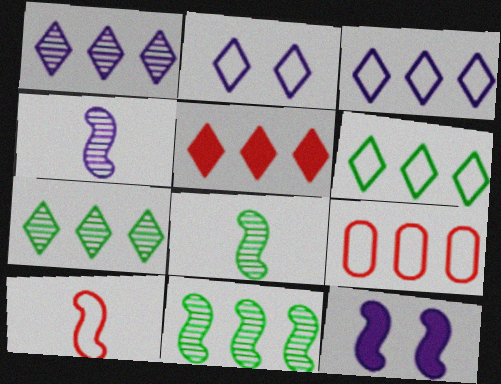[[1, 5, 6], 
[3, 5, 7], 
[10, 11, 12]]